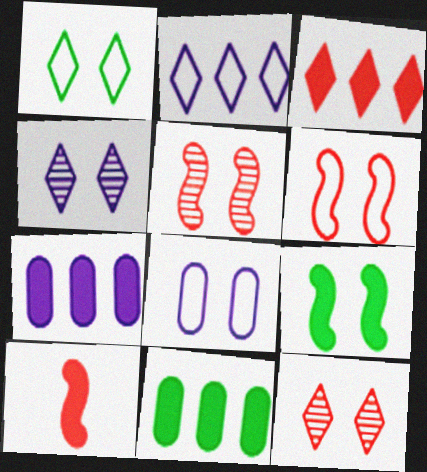[[1, 6, 8], 
[8, 9, 12]]